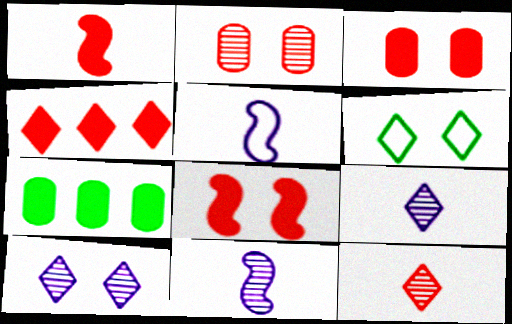[[1, 3, 4], 
[4, 6, 9]]